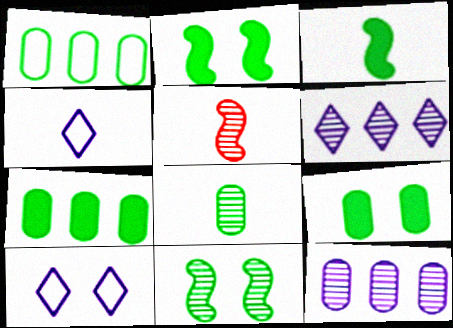[[1, 8, 9], 
[5, 7, 10]]